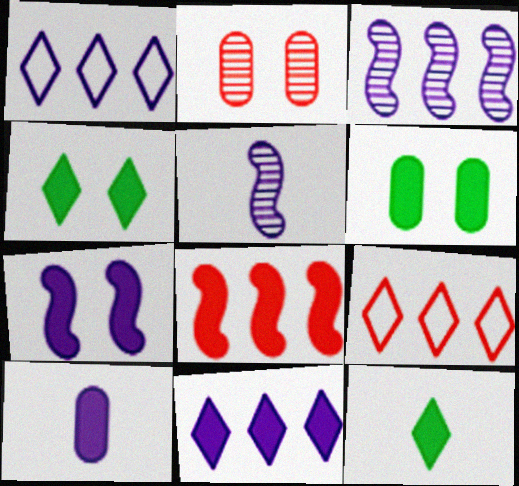[[4, 8, 10], 
[5, 6, 9], 
[7, 10, 11]]